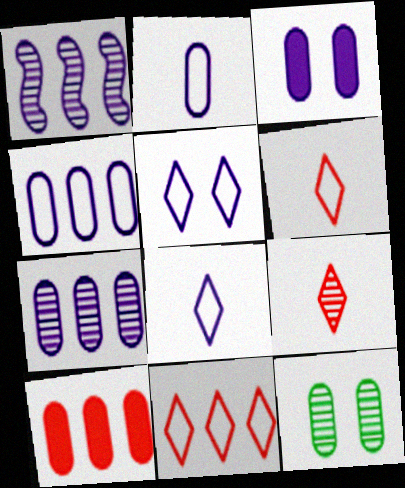[[1, 3, 8], 
[1, 9, 12], 
[2, 3, 7], 
[2, 10, 12]]